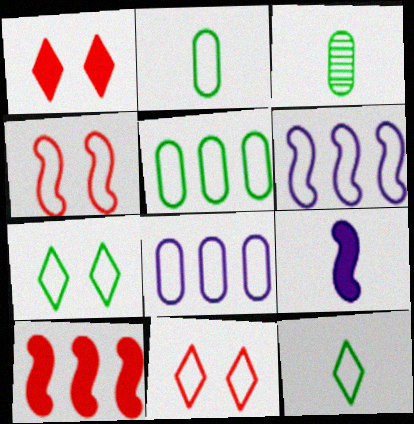[[1, 3, 6], 
[2, 6, 11], 
[4, 8, 12]]